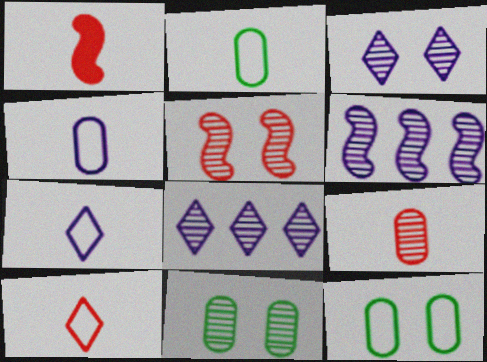[[1, 8, 12], 
[1, 9, 10], 
[3, 5, 11]]